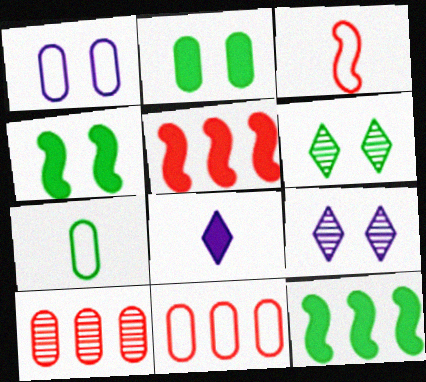[[1, 7, 11], 
[2, 5, 8], 
[5, 7, 9], 
[6, 7, 12]]